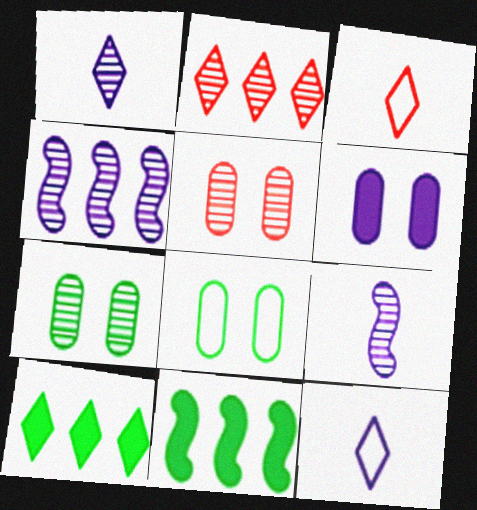[[2, 7, 9], 
[4, 6, 12], 
[5, 6, 8], 
[5, 11, 12]]